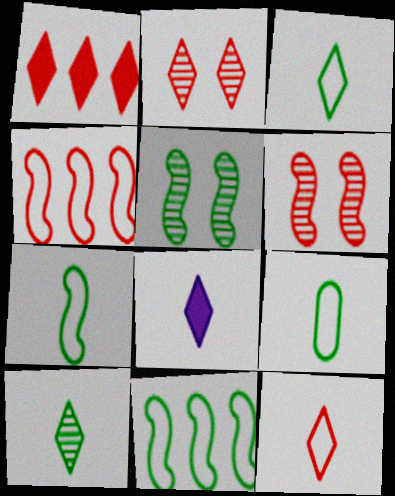[[1, 2, 12], 
[3, 7, 9], 
[8, 10, 12]]